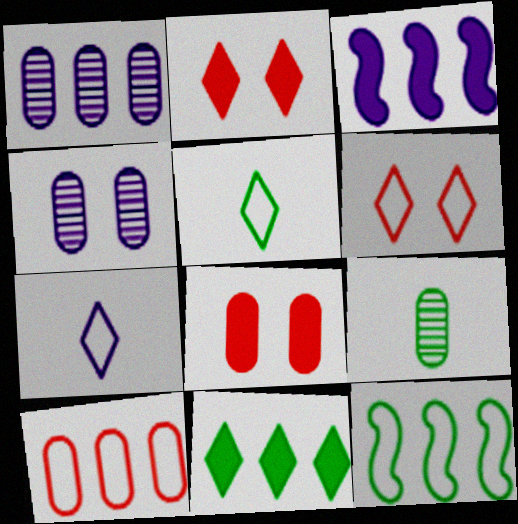[[3, 4, 7], 
[3, 6, 9]]